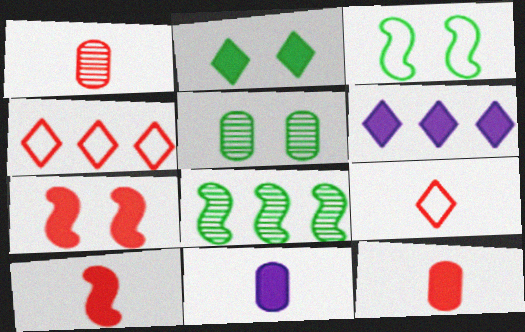[[1, 3, 6], 
[1, 4, 7], 
[1, 9, 10], 
[2, 3, 5]]